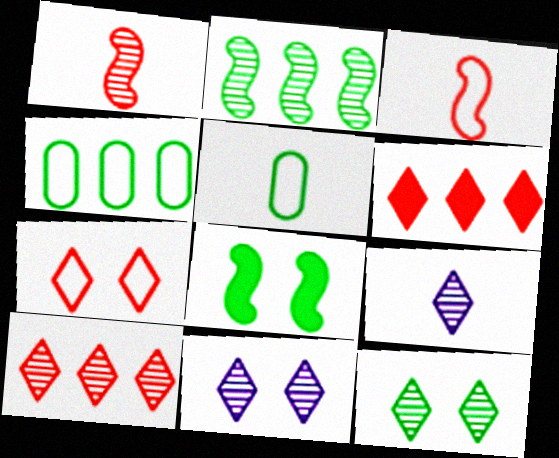[[9, 10, 12]]